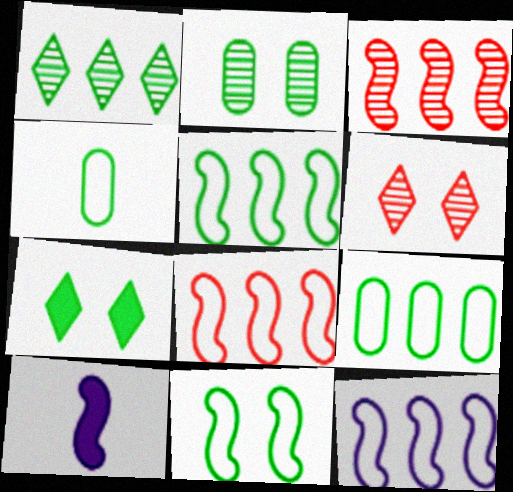[[2, 7, 11], 
[3, 10, 11], 
[5, 8, 12], 
[6, 9, 10]]